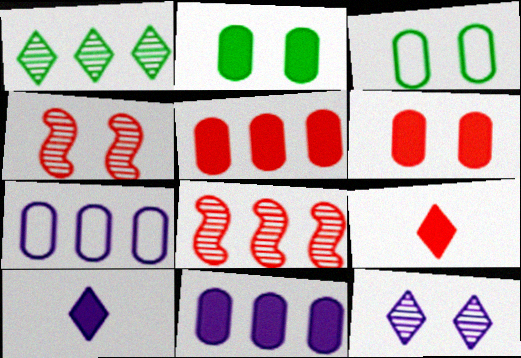[[3, 8, 10]]